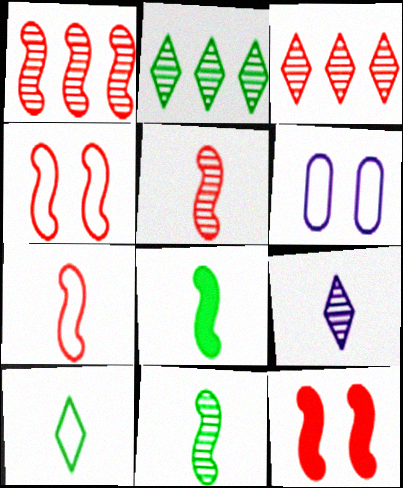[[1, 7, 12], 
[3, 6, 8]]